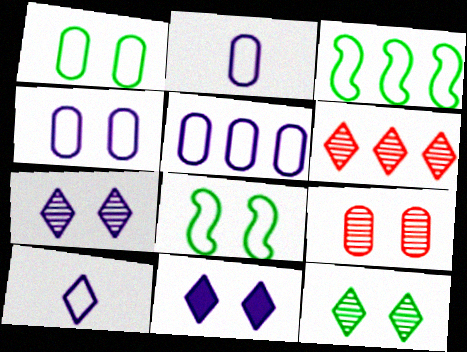[[2, 4, 5], 
[8, 9, 11]]